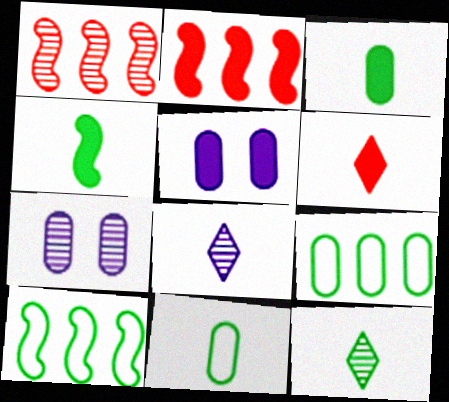[[1, 7, 12], 
[4, 11, 12], 
[6, 7, 10]]